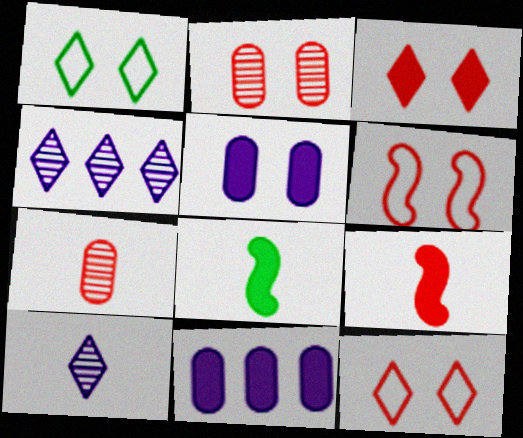[[2, 3, 6], 
[3, 8, 11]]